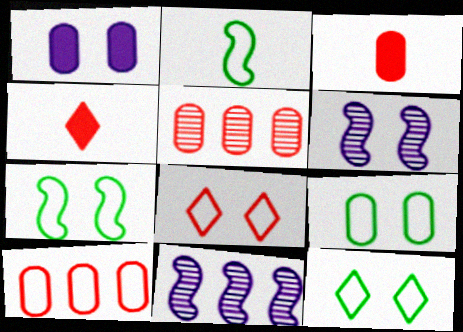[[3, 11, 12], 
[4, 9, 11], 
[7, 9, 12]]